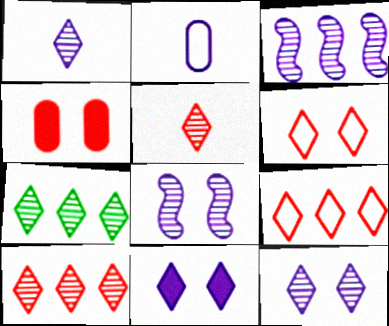[[2, 3, 11], 
[5, 7, 12]]